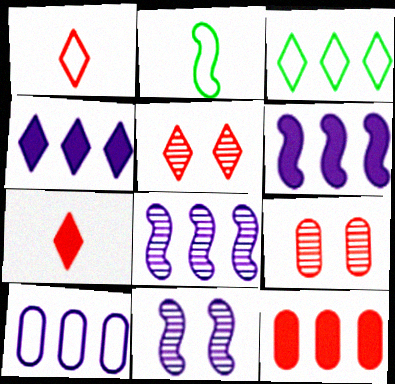[[2, 4, 9], 
[3, 8, 12], 
[4, 8, 10]]